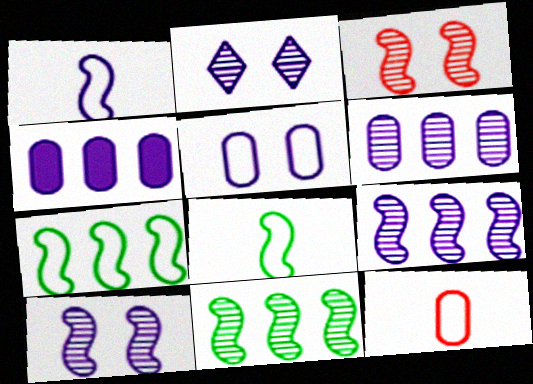[[1, 2, 4]]